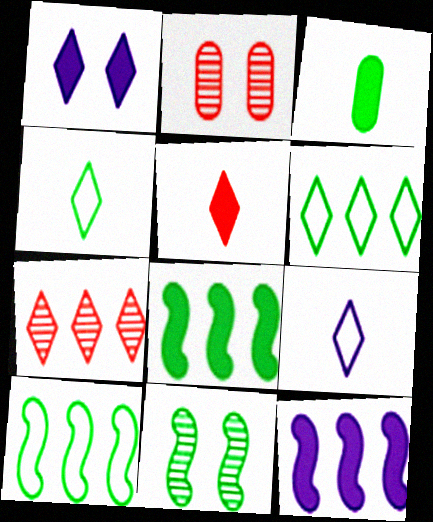[[1, 4, 7], 
[2, 4, 12], 
[2, 8, 9], 
[3, 6, 11]]